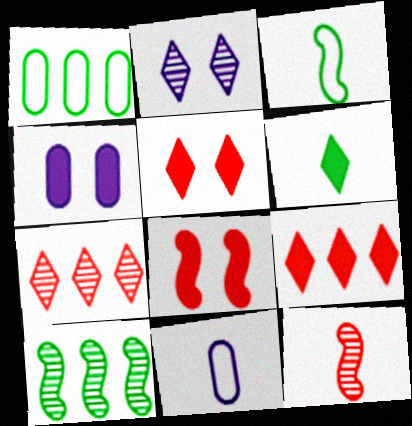[[3, 4, 7], 
[5, 10, 11], 
[6, 11, 12]]